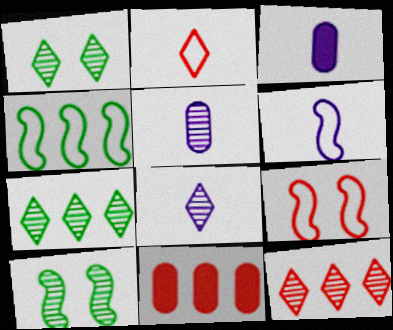[[1, 6, 11], 
[1, 8, 12], 
[3, 6, 8], 
[3, 7, 9], 
[4, 6, 9], 
[5, 10, 12]]